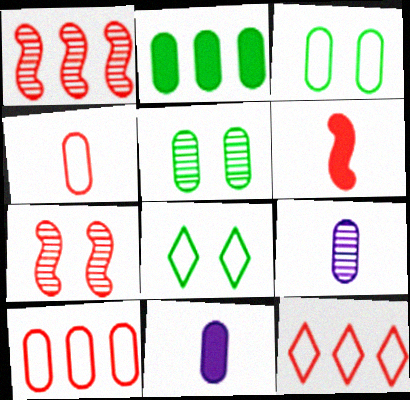[[1, 8, 11], 
[5, 10, 11]]